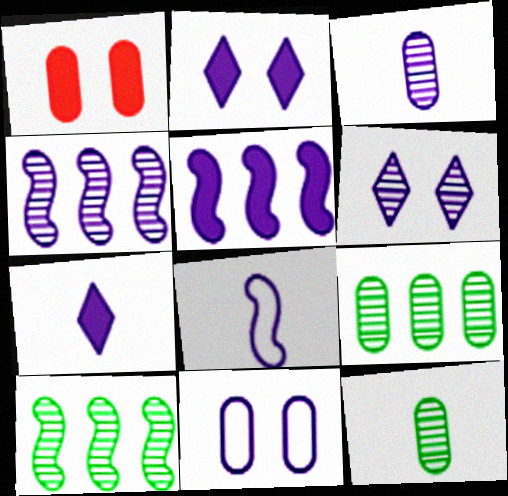[[3, 4, 6], 
[3, 7, 8], 
[4, 7, 11]]